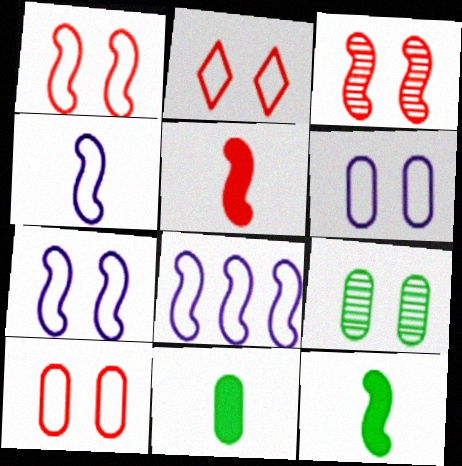[[1, 2, 10], 
[3, 8, 12], 
[4, 7, 8]]